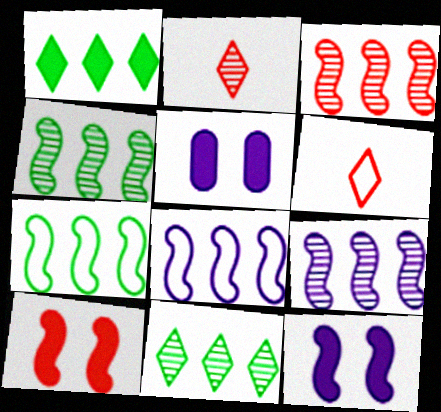[[2, 5, 7], 
[3, 4, 9], 
[4, 5, 6]]